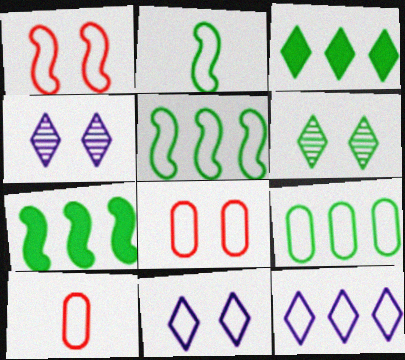[[2, 8, 12], 
[4, 7, 10], 
[5, 10, 11]]